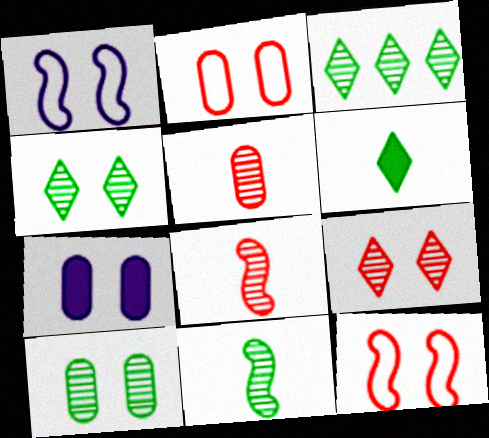[[2, 7, 10], 
[3, 10, 11], 
[4, 7, 12]]